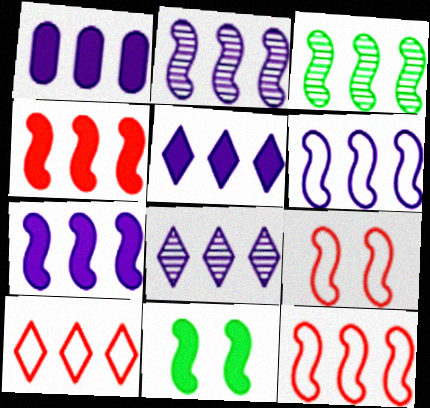[[1, 3, 10], 
[1, 5, 7], 
[1, 6, 8], 
[2, 6, 7], 
[3, 4, 6], 
[3, 7, 12]]